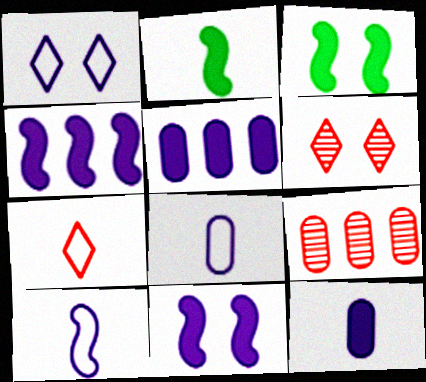[[1, 2, 9]]